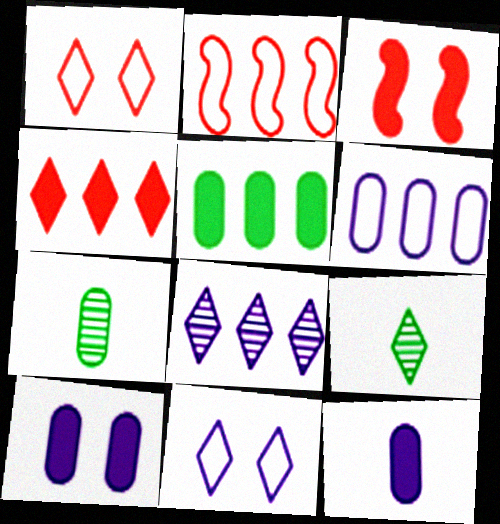[[2, 5, 8], 
[2, 9, 10], 
[3, 6, 9], 
[4, 9, 11]]